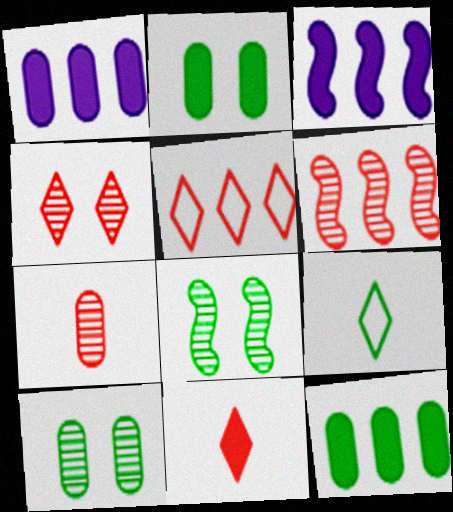[[2, 3, 11], 
[4, 5, 11], 
[4, 6, 7], 
[8, 9, 12]]